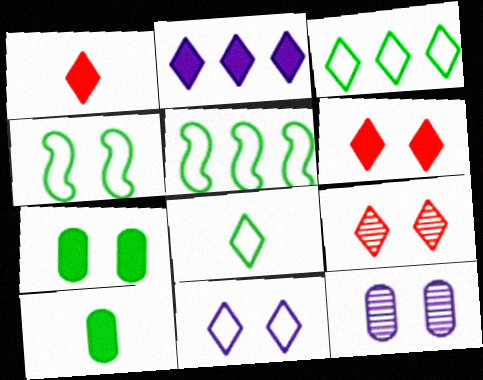[[1, 5, 12], 
[2, 8, 9], 
[4, 6, 12]]